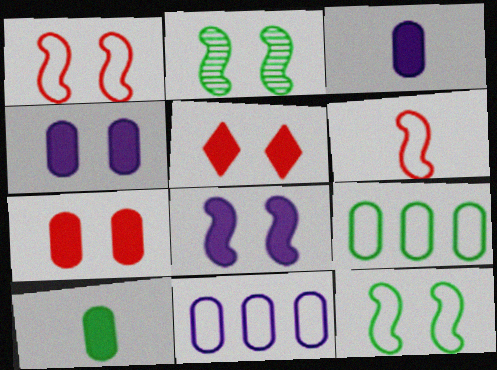[[1, 2, 8]]